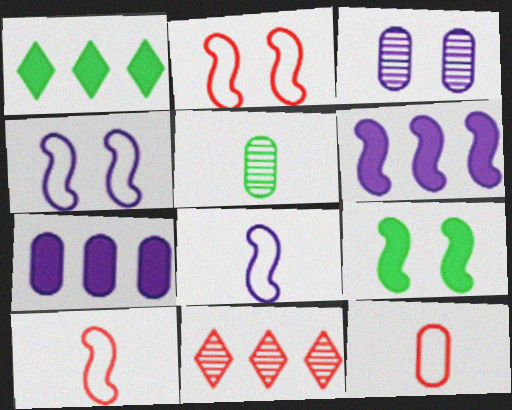[[1, 3, 10]]